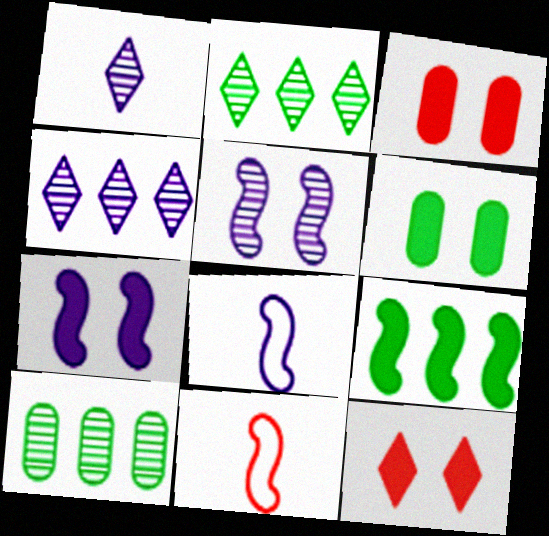[[2, 3, 8], 
[4, 6, 11], 
[5, 9, 11], 
[6, 7, 12], 
[8, 10, 12]]